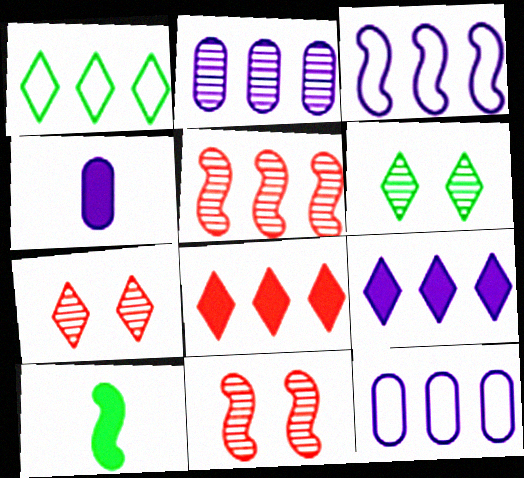[[1, 4, 11], 
[2, 3, 9], 
[3, 10, 11], 
[7, 10, 12]]